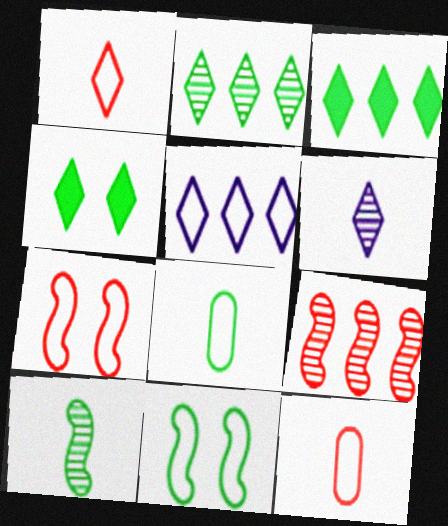[[5, 7, 8], 
[5, 11, 12]]